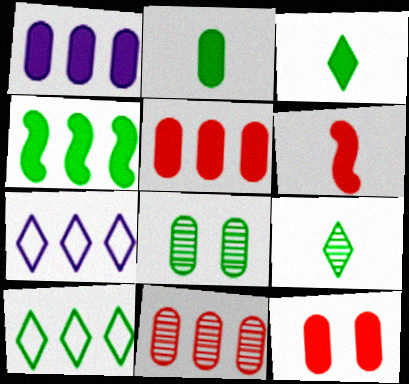[[1, 2, 12], 
[4, 7, 11], 
[6, 7, 8]]